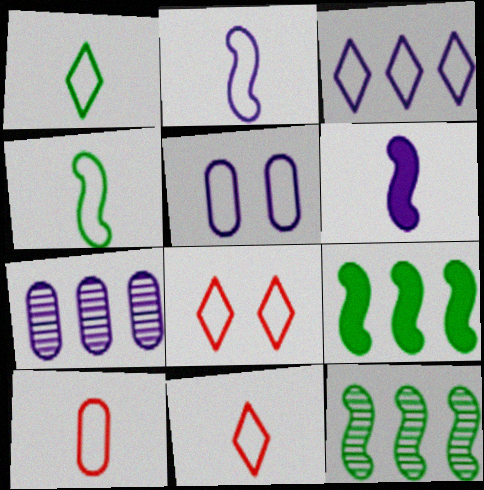[[1, 2, 10], 
[1, 3, 8], 
[2, 3, 5]]